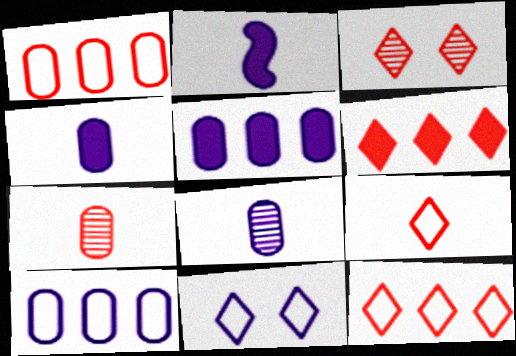[[3, 6, 9]]